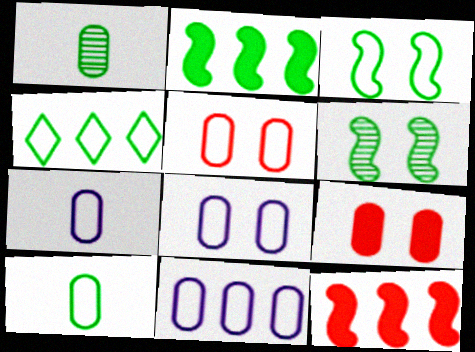[[1, 9, 11], 
[3, 4, 10], 
[5, 10, 11], 
[7, 8, 11]]